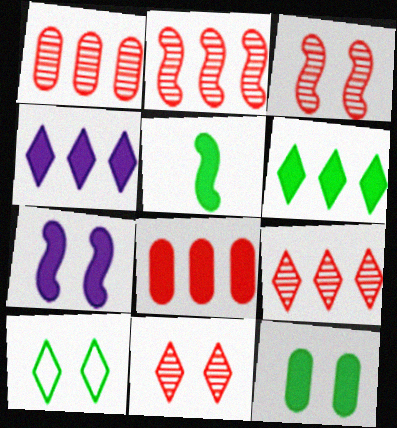[[1, 2, 9], 
[5, 6, 12]]